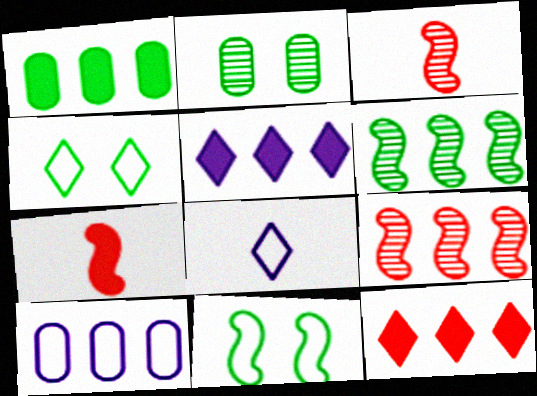[[6, 10, 12]]